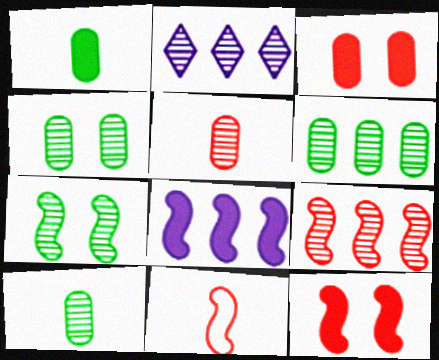[[2, 5, 7], 
[2, 6, 9], 
[4, 6, 10], 
[7, 8, 11], 
[9, 11, 12]]